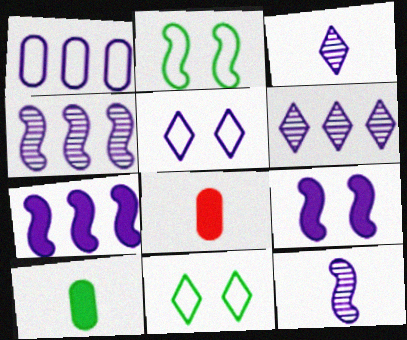[[1, 3, 9], 
[1, 6, 7], 
[2, 6, 8], 
[4, 8, 11]]